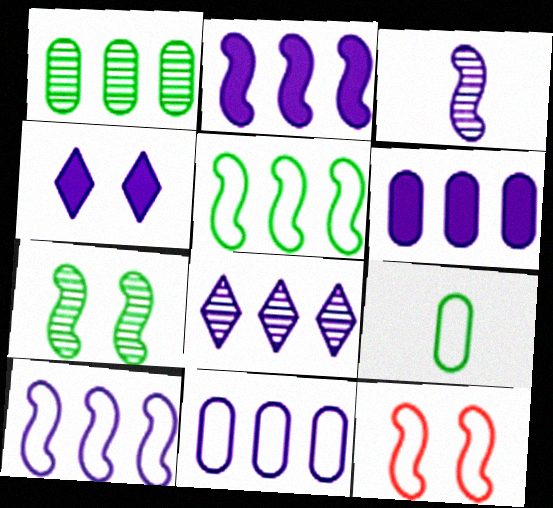[[2, 8, 11], 
[3, 4, 11], 
[6, 8, 10]]